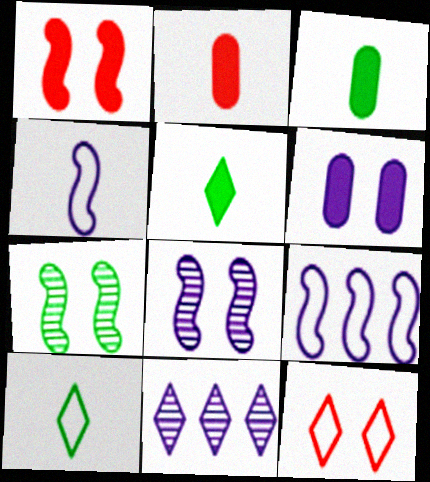[[4, 6, 11], 
[5, 11, 12], 
[6, 7, 12]]